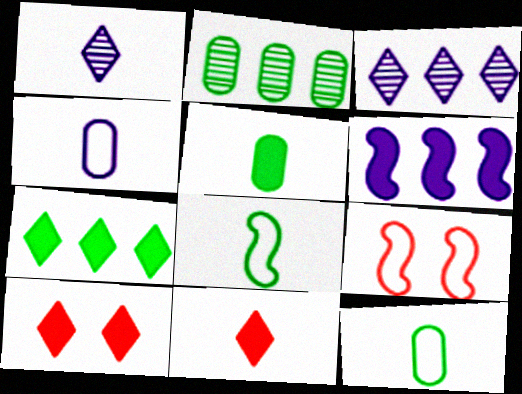[[3, 5, 9], 
[5, 6, 10]]